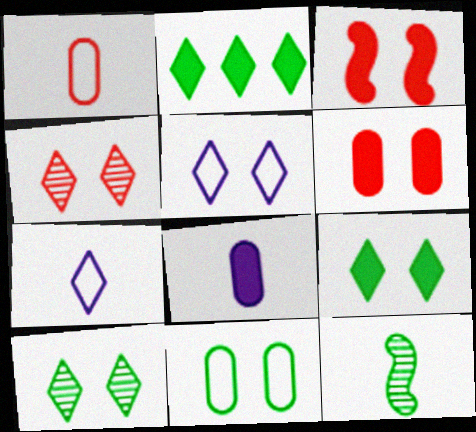[[2, 3, 8], 
[2, 4, 7], 
[2, 11, 12], 
[4, 5, 9]]